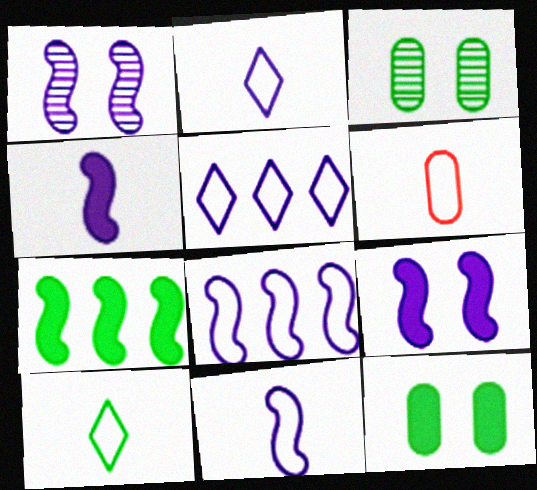[[1, 4, 8], 
[3, 7, 10], 
[6, 10, 11]]